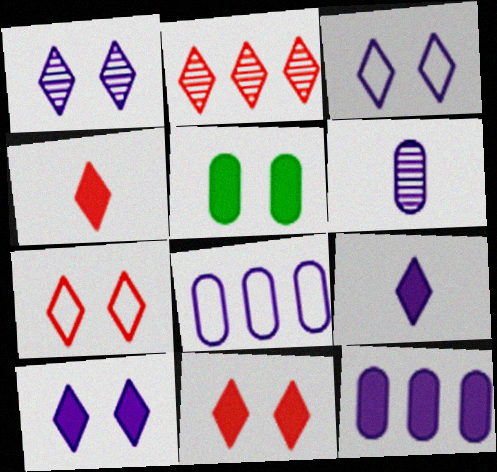[[1, 3, 10], 
[2, 4, 7]]